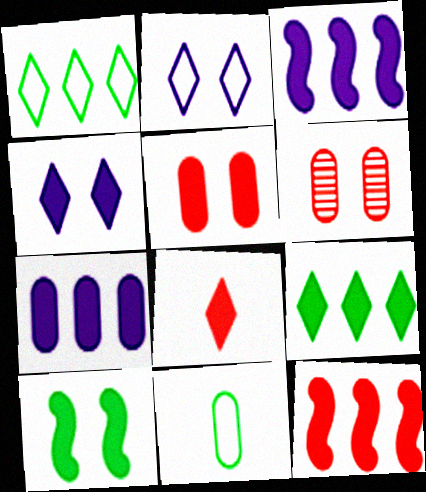[[2, 6, 10], 
[4, 5, 10], 
[4, 8, 9], 
[5, 8, 12], 
[6, 7, 11], 
[7, 8, 10], 
[7, 9, 12]]